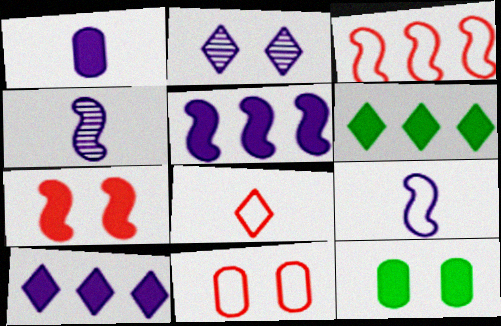[[1, 6, 7], 
[2, 6, 8], 
[3, 8, 11], 
[4, 6, 11]]